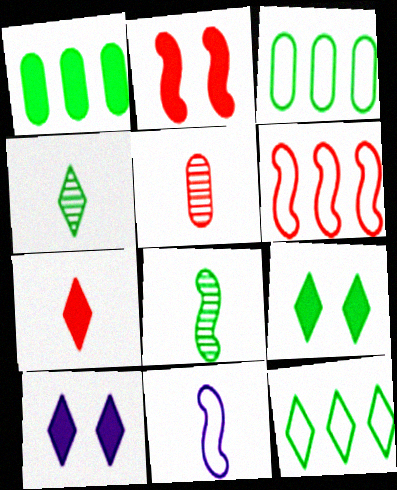[[3, 8, 9], 
[4, 9, 12]]